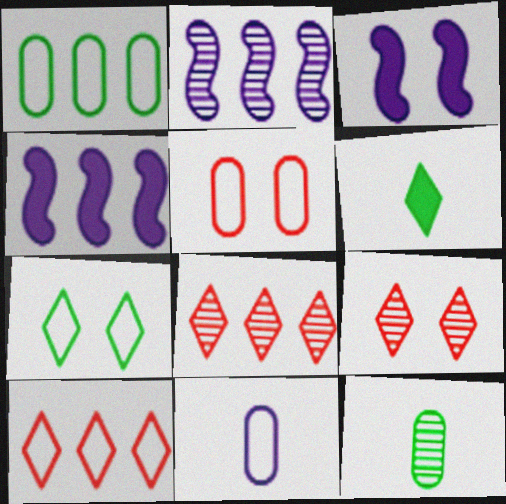[[1, 4, 8], 
[1, 5, 11], 
[2, 5, 6], 
[2, 9, 12], 
[3, 10, 12]]